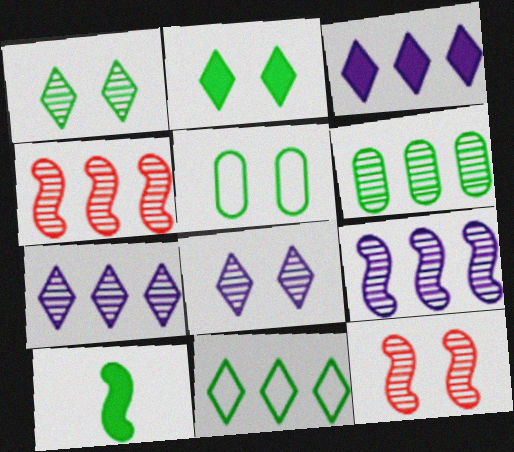[[4, 6, 7]]